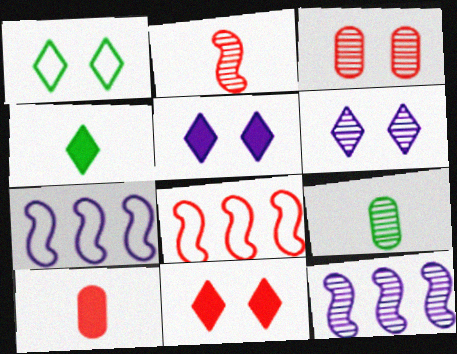[[1, 6, 11], 
[1, 10, 12], 
[3, 4, 7], 
[5, 8, 9], 
[7, 9, 11]]